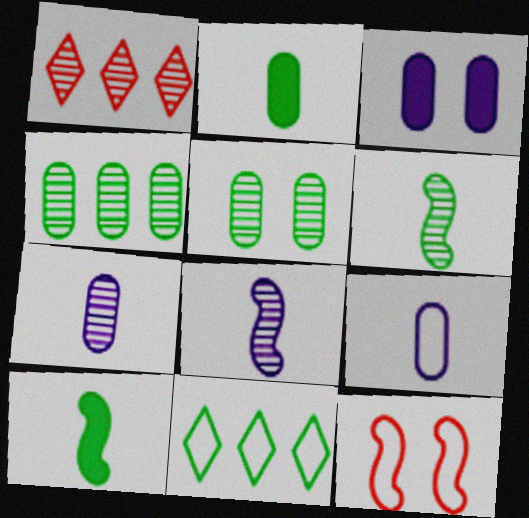[[1, 5, 8], 
[5, 10, 11], 
[9, 11, 12]]